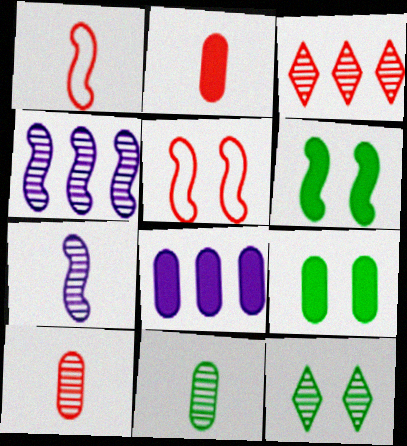[[1, 4, 6], 
[1, 8, 12], 
[2, 3, 5], 
[2, 8, 9], 
[4, 10, 12]]